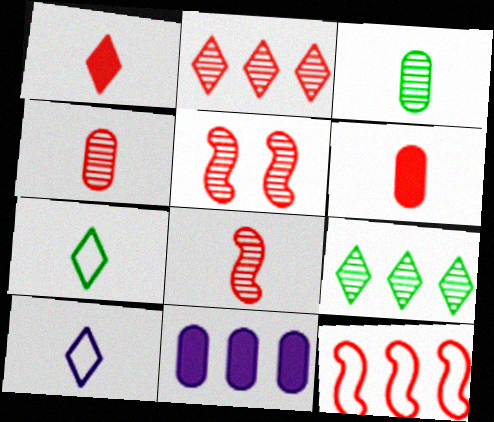[[2, 4, 5], 
[5, 7, 11], 
[9, 11, 12]]